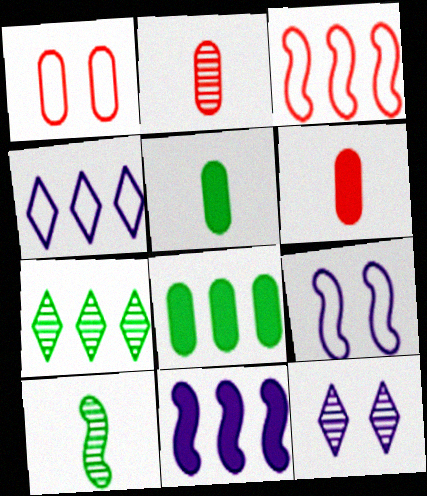[[3, 5, 12], 
[6, 7, 9]]